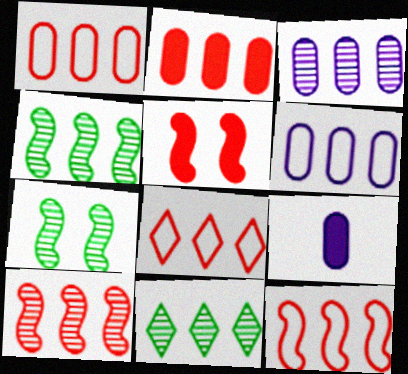[[1, 8, 12], 
[2, 8, 10], 
[3, 10, 11], 
[7, 8, 9]]